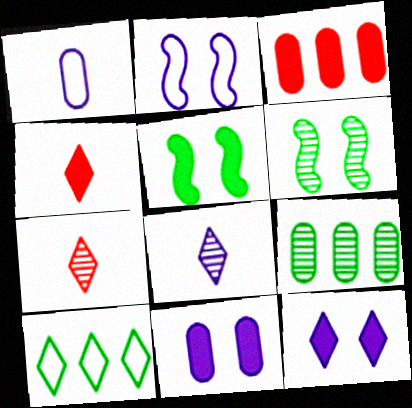[[2, 4, 9], 
[7, 10, 12]]